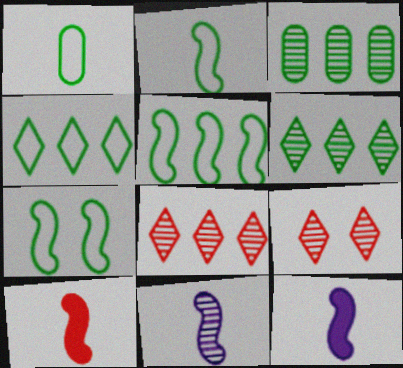[[1, 4, 7], 
[2, 5, 7], 
[2, 10, 11], 
[3, 9, 11]]